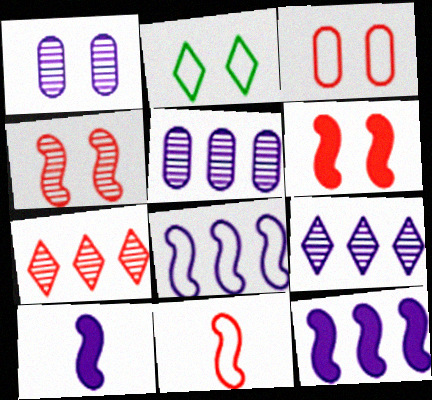[[1, 2, 6]]